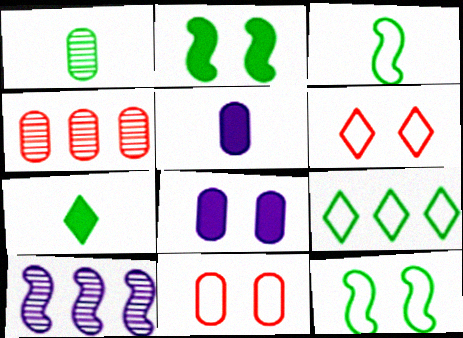[[1, 2, 9], 
[1, 3, 7], 
[7, 10, 11]]